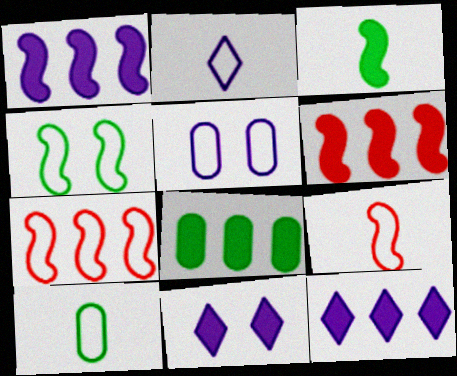[[2, 9, 10], 
[6, 8, 12]]